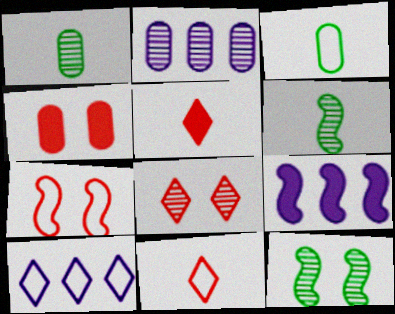[[2, 3, 4], 
[2, 6, 8], 
[2, 9, 10], 
[3, 7, 10], 
[3, 8, 9], 
[4, 6, 10], 
[4, 7, 8], 
[6, 7, 9]]